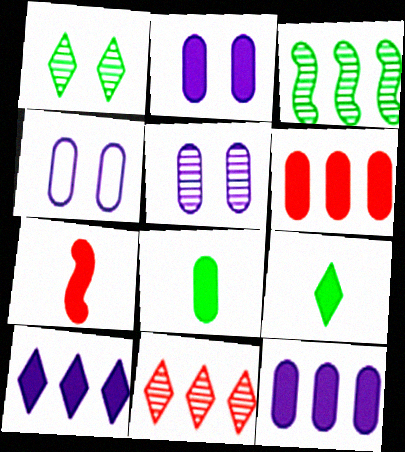[[2, 4, 5], 
[2, 6, 8]]